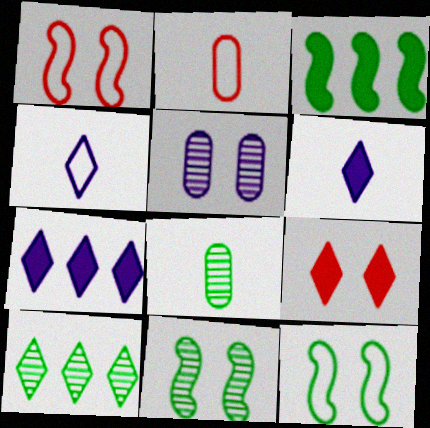[[1, 7, 8], 
[2, 7, 11], 
[4, 9, 10], 
[5, 9, 12], 
[8, 10, 11]]